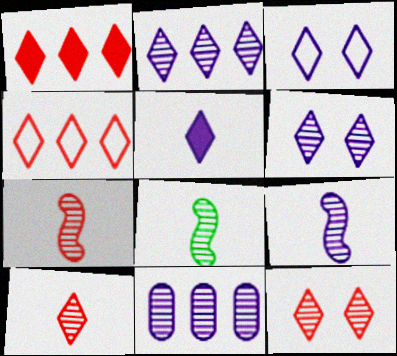[[2, 3, 5], 
[6, 9, 11], 
[7, 8, 9], 
[8, 11, 12]]